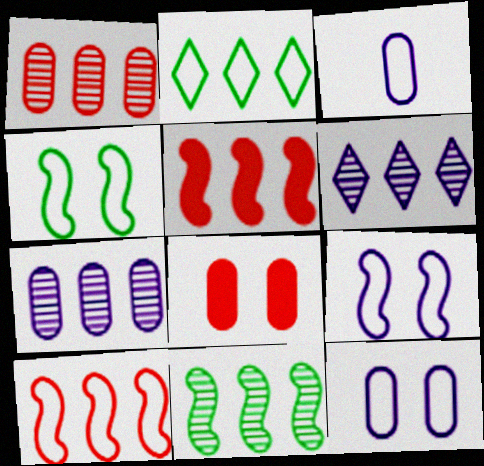[[1, 6, 11], 
[2, 5, 7]]